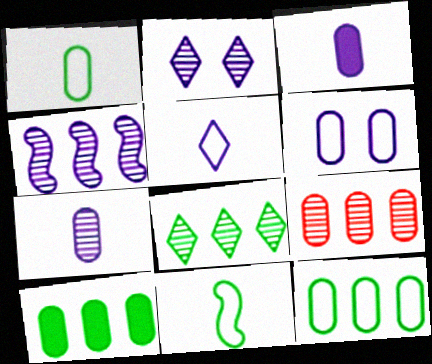[[2, 4, 7], 
[4, 8, 9]]